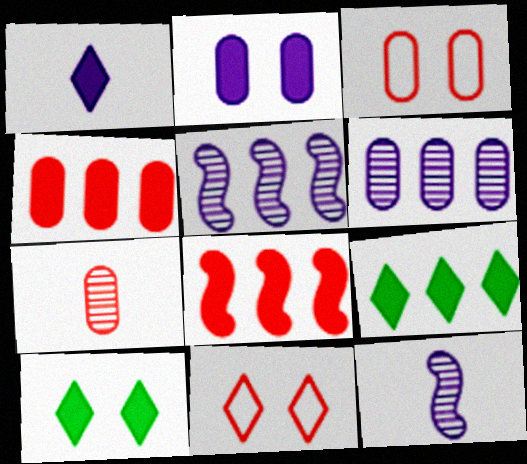[[3, 4, 7], 
[3, 9, 12], 
[7, 8, 11]]